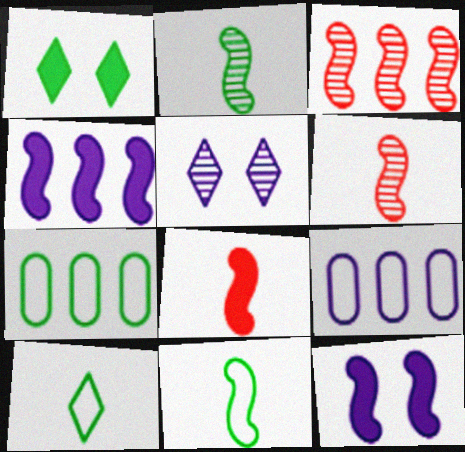[[1, 2, 7], 
[1, 6, 9], 
[3, 11, 12], 
[5, 7, 8]]